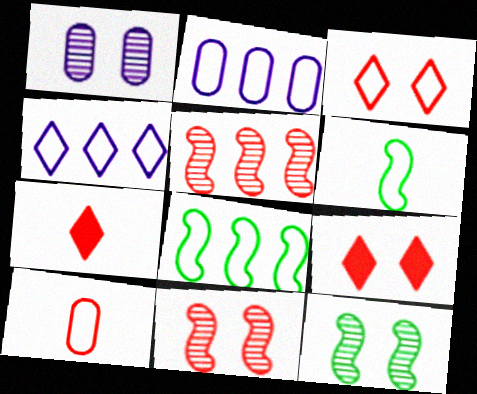[[1, 7, 8], 
[2, 3, 6], 
[2, 7, 12], 
[5, 9, 10]]